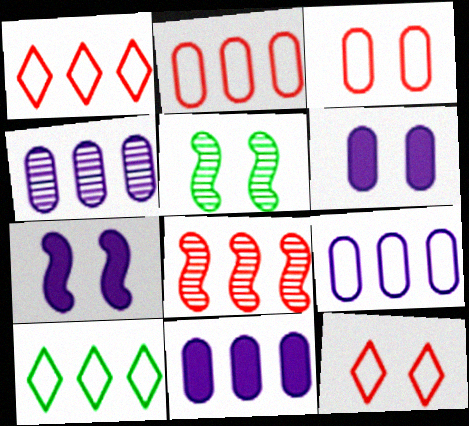[[4, 9, 11], 
[5, 6, 12], 
[8, 10, 11]]